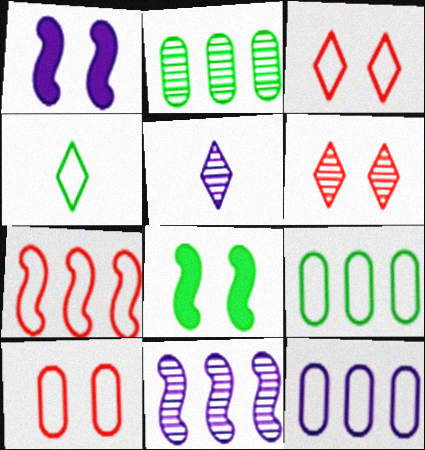[[1, 5, 12], 
[2, 4, 8]]